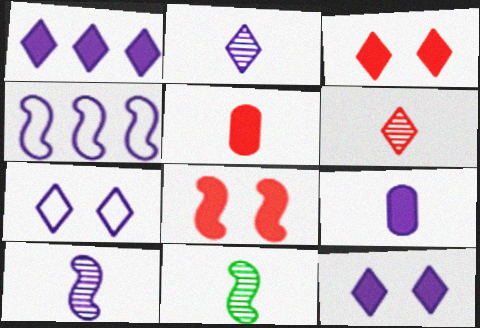[[1, 2, 7], 
[4, 8, 11]]